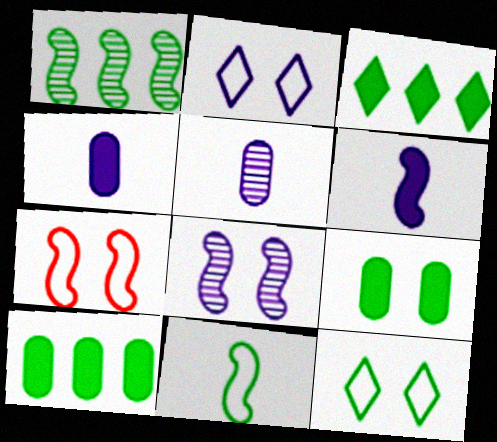[[1, 6, 7], 
[3, 5, 7]]